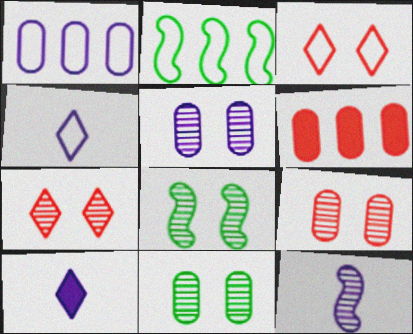[[2, 9, 10], 
[4, 6, 8], 
[5, 7, 8], 
[5, 9, 11]]